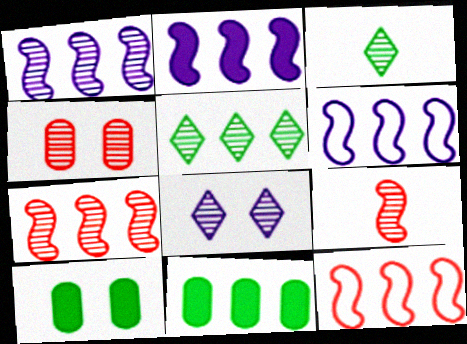[[1, 2, 6], 
[1, 3, 4]]